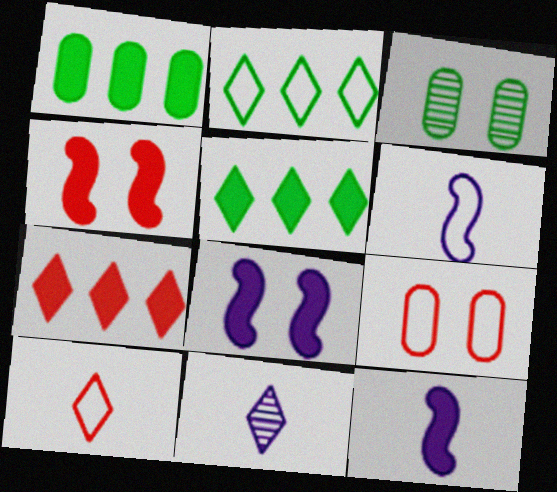[[2, 6, 9], 
[3, 6, 7]]